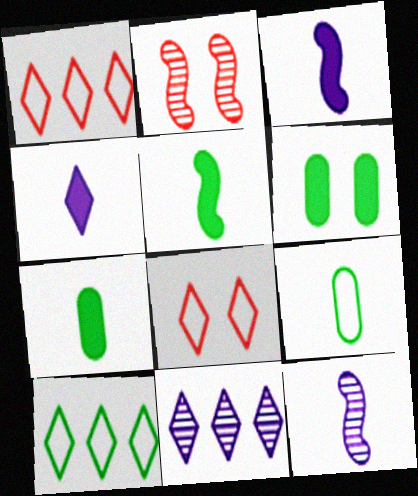[[1, 6, 12]]